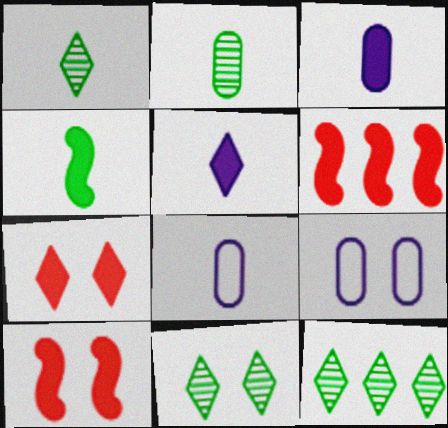[[1, 6, 9], 
[1, 11, 12], 
[6, 8, 11], 
[8, 10, 12], 
[9, 10, 11]]